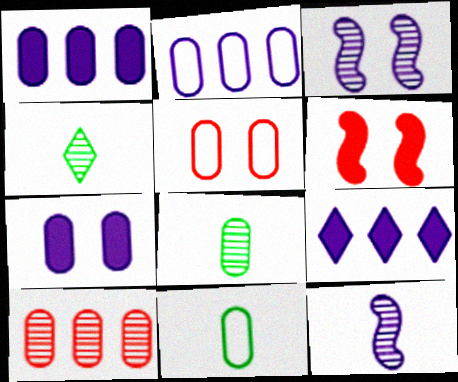[[1, 5, 8], 
[2, 4, 6], 
[2, 5, 11], 
[3, 4, 10], 
[7, 10, 11]]